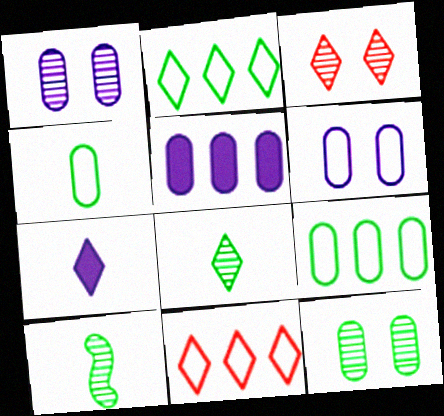[[2, 3, 7]]